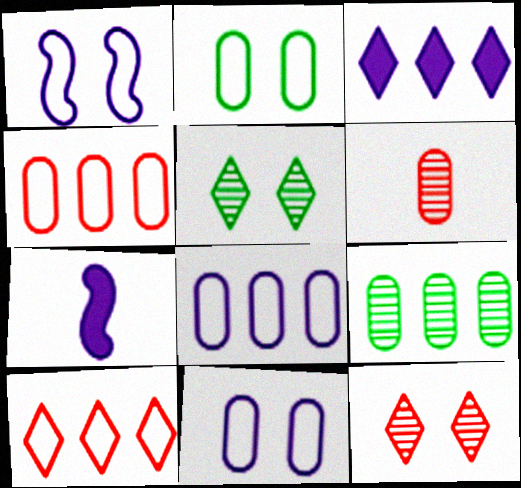[[4, 5, 7]]